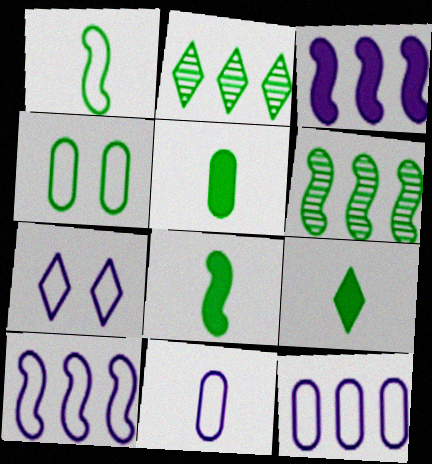[[2, 4, 8], 
[4, 6, 9], 
[5, 8, 9], 
[7, 10, 11]]